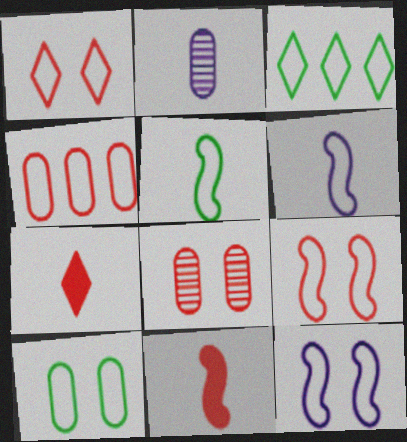[[1, 10, 12], 
[2, 5, 7], 
[3, 5, 10]]